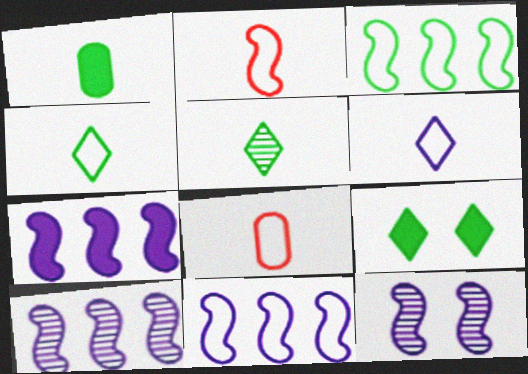[[7, 10, 11], 
[8, 9, 10]]